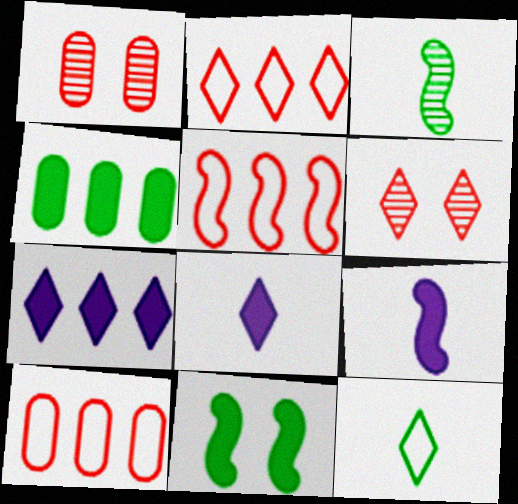[[2, 5, 10], 
[6, 7, 12]]